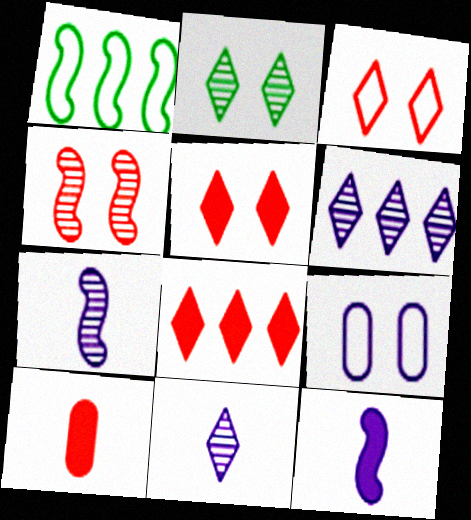[[1, 4, 12], 
[6, 9, 12]]